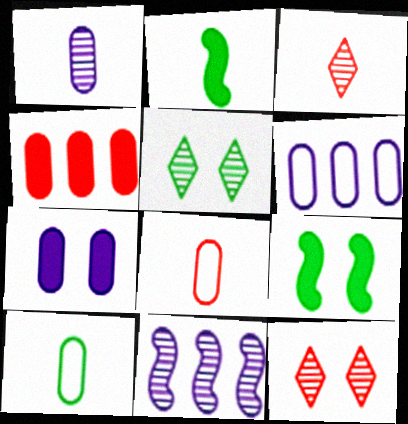[[1, 6, 7], 
[2, 6, 12], 
[3, 6, 9]]